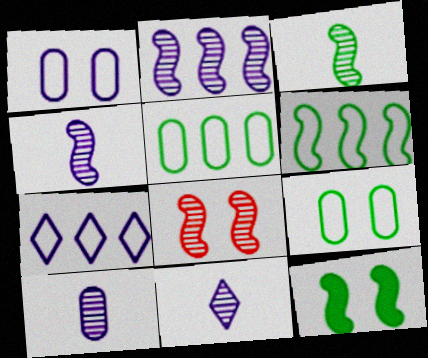[[2, 3, 8], 
[3, 6, 12], 
[4, 10, 11]]